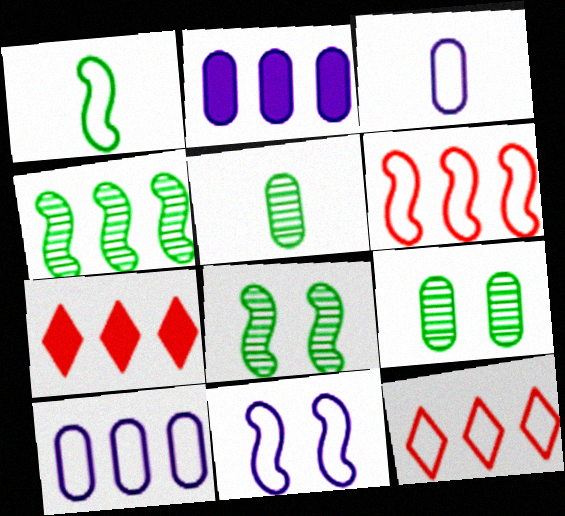[[1, 6, 11], 
[2, 4, 12], 
[3, 7, 8], 
[4, 7, 10], 
[5, 7, 11]]